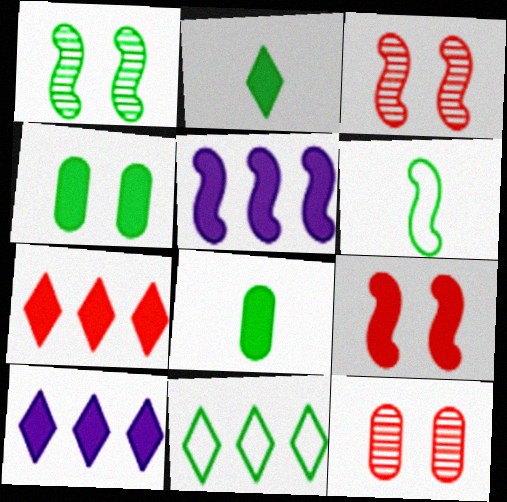[[1, 8, 11], 
[3, 5, 6], 
[6, 10, 12], 
[8, 9, 10]]